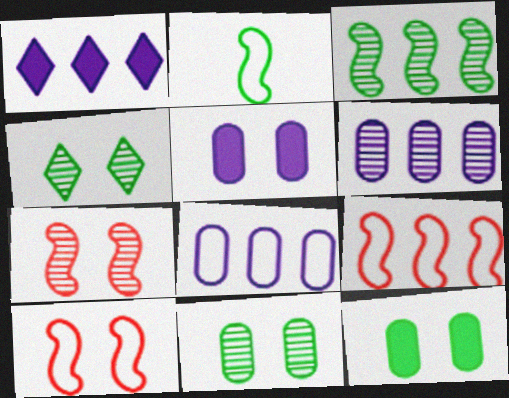[[4, 5, 10]]